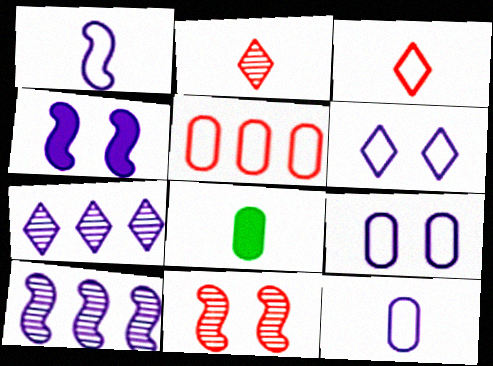[[1, 2, 8], 
[1, 4, 10], 
[4, 7, 12]]